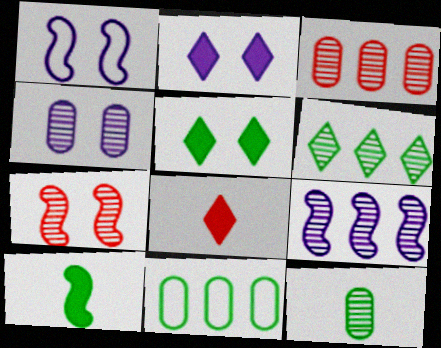[[1, 2, 4], 
[3, 4, 12], 
[3, 6, 9]]